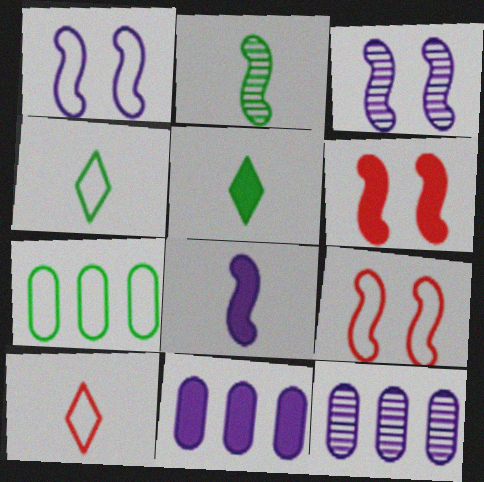[[1, 7, 10], 
[4, 6, 12], 
[5, 6, 11], 
[5, 9, 12]]